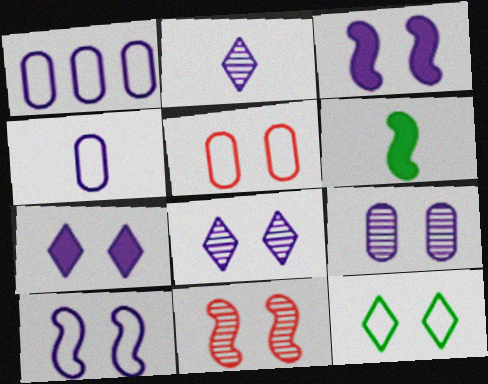[[1, 2, 3], 
[5, 10, 12], 
[7, 9, 10]]